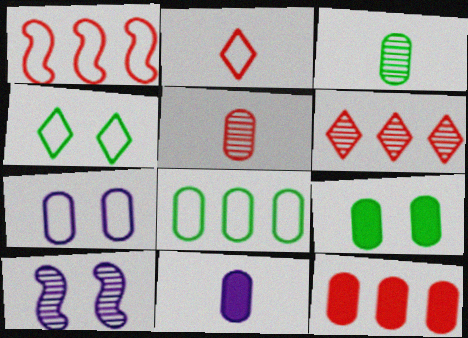[[1, 6, 12], 
[3, 6, 10], 
[3, 7, 12], 
[3, 8, 9], 
[9, 11, 12]]